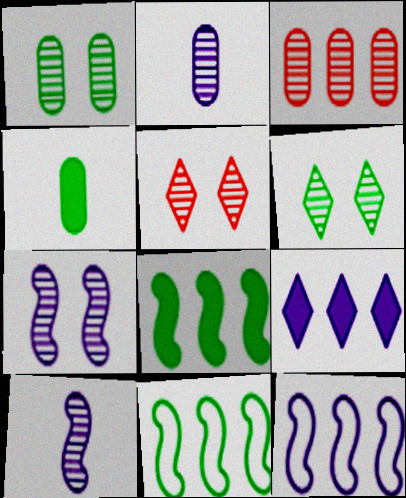[[1, 2, 3], 
[1, 5, 7], 
[3, 6, 10], 
[3, 9, 11], 
[4, 5, 12], 
[4, 6, 11]]